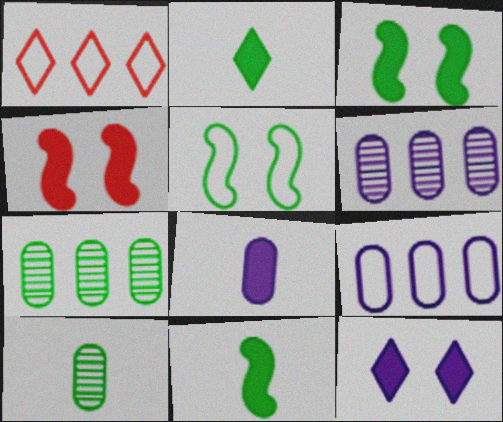[[2, 5, 7]]